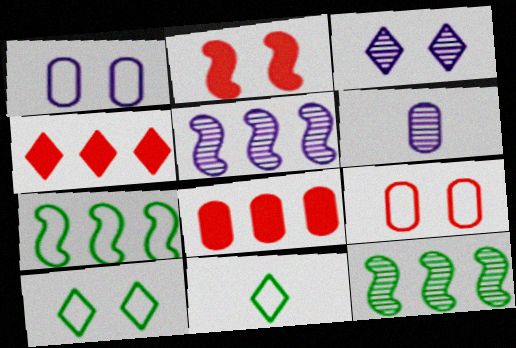[[3, 4, 11], 
[3, 5, 6]]